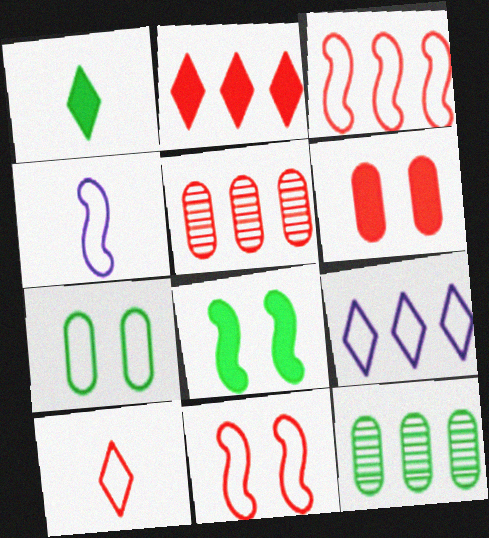[[2, 3, 5]]